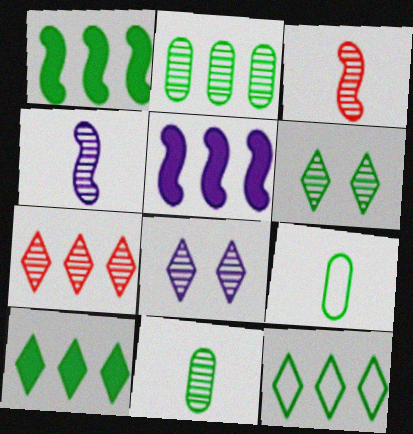[[1, 2, 12], 
[1, 6, 9], 
[2, 3, 8]]